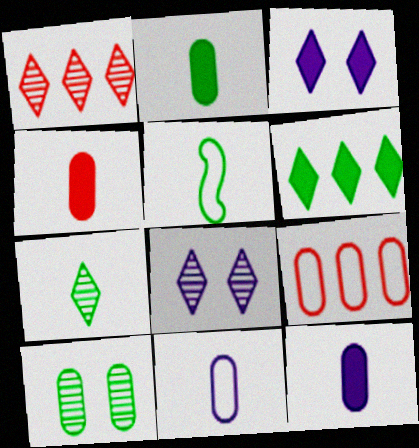[[1, 7, 8], 
[2, 4, 12], 
[2, 5, 7], 
[5, 6, 10], 
[9, 10, 12]]